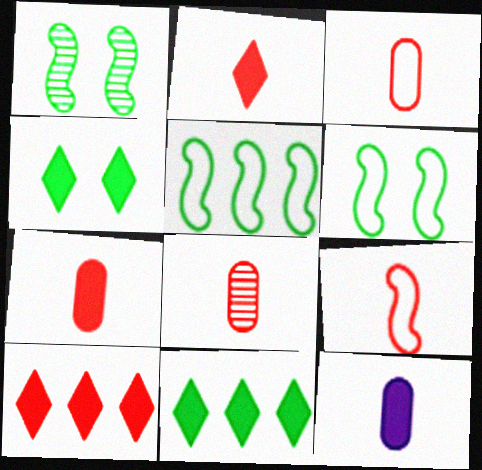[[2, 8, 9], 
[3, 7, 8]]